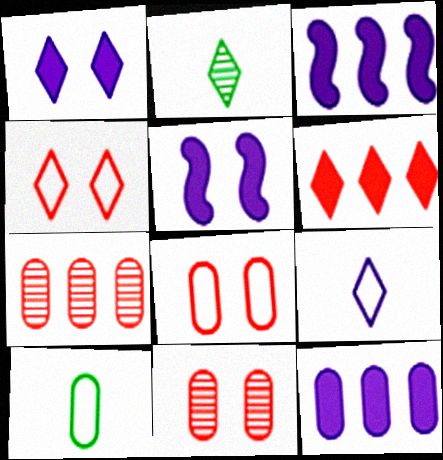[[2, 3, 8], 
[10, 11, 12]]